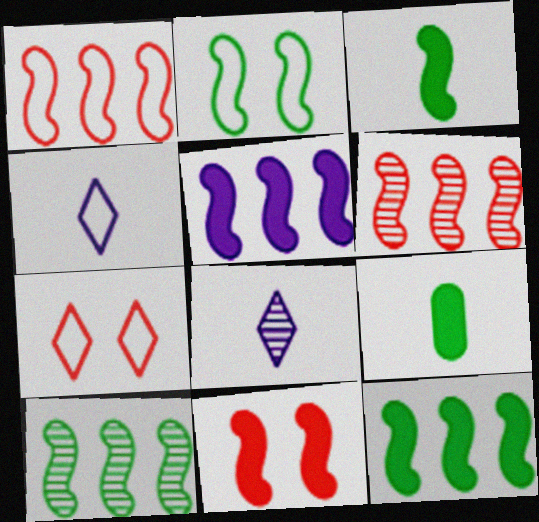[[1, 5, 10], 
[2, 3, 10], 
[3, 5, 11]]